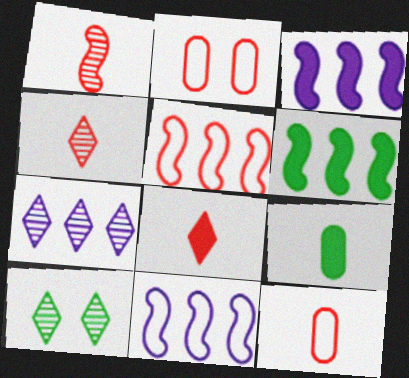[[1, 8, 12], 
[3, 10, 12], 
[4, 7, 10]]